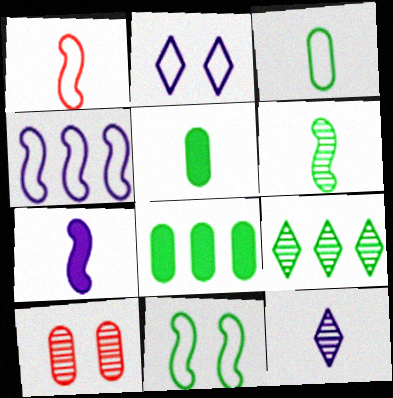[[1, 4, 11], 
[1, 5, 12], 
[1, 6, 7], 
[5, 9, 11]]